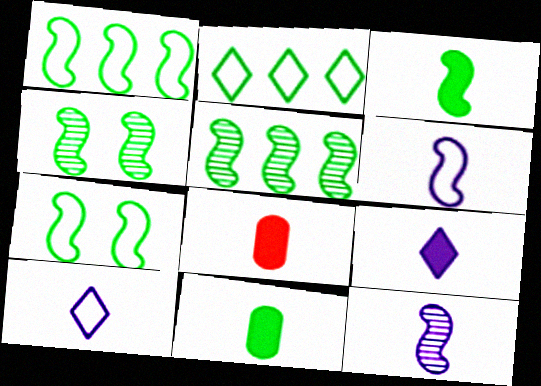[[1, 3, 4], 
[2, 4, 11], 
[3, 5, 7], 
[3, 8, 9]]